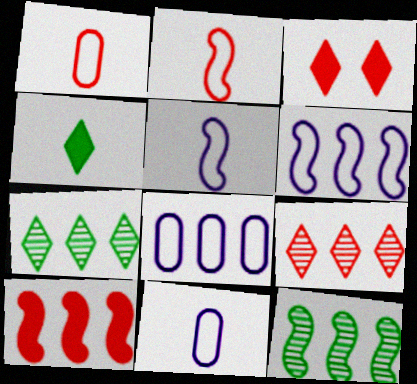[[3, 11, 12], 
[6, 10, 12], 
[7, 8, 10]]